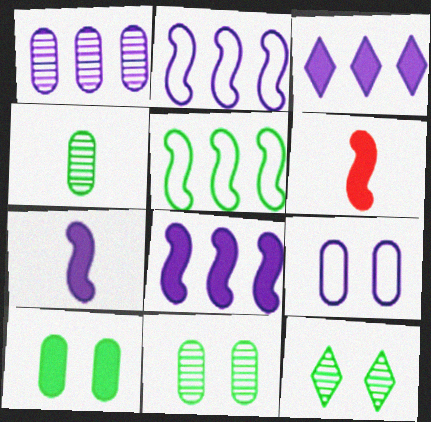[[1, 2, 3], 
[3, 6, 10]]